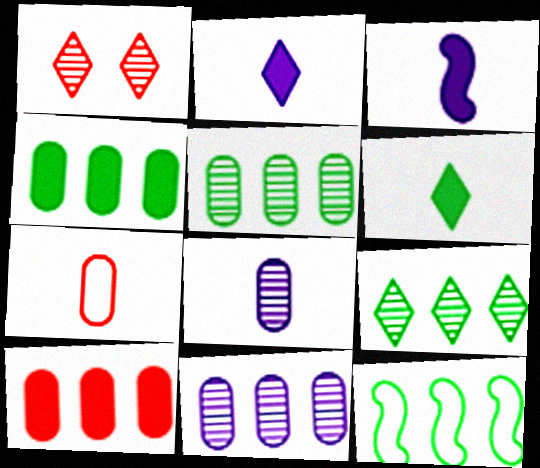[[4, 9, 12]]